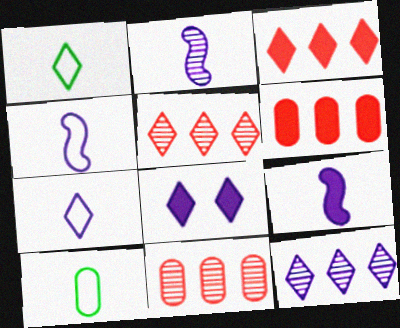[[1, 5, 8], 
[2, 4, 9], 
[7, 8, 12]]